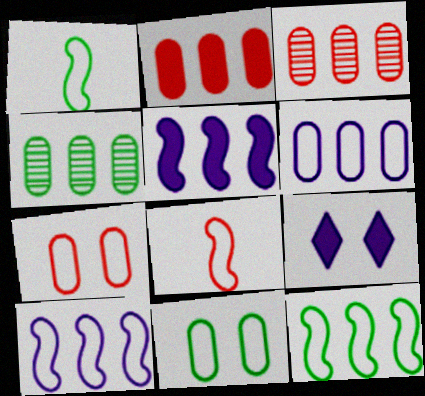[[1, 3, 9], 
[2, 4, 6], 
[4, 8, 9]]